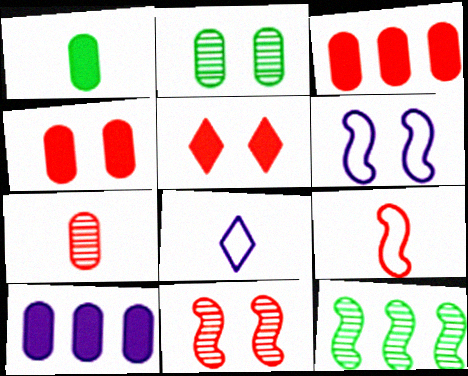[[1, 4, 10], 
[2, 5, 6], 
[4, 8, 12]]